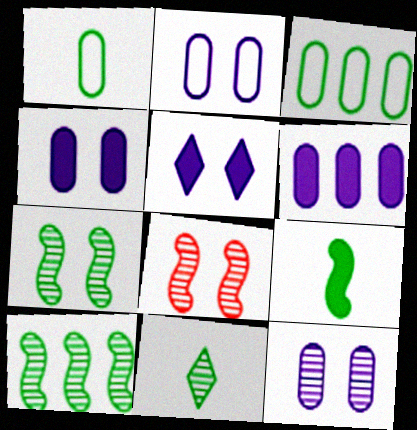[[1, 9, 11], 
[2, 4, 12]]